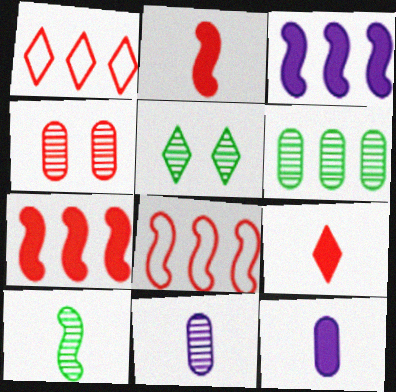[[1, 2, 4], 
[1, 3, 6], 
[4, 6, 11], 
[4, 8, 9], 
[5, 6, 10], 
[5, 8, 12]]